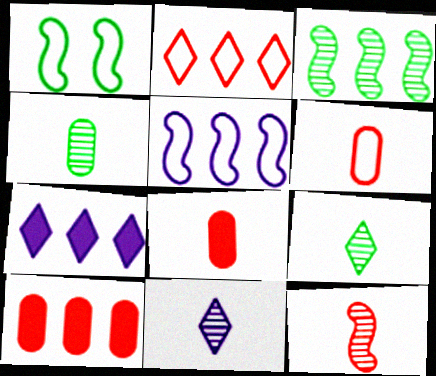[[1, 10, 11], 
[4, 11, 12]]